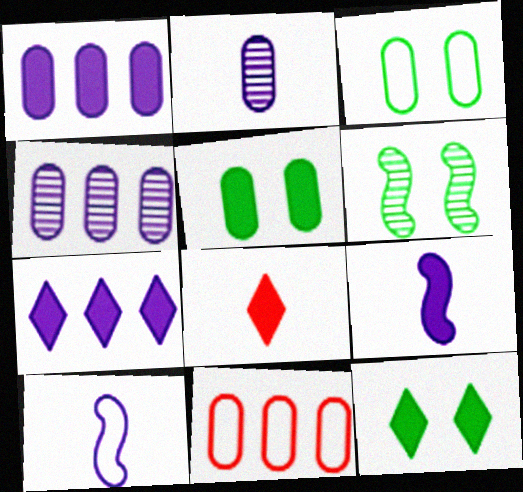[[2, 5, 11], 
[3, 6, 12], 
[7, 8, 12]]